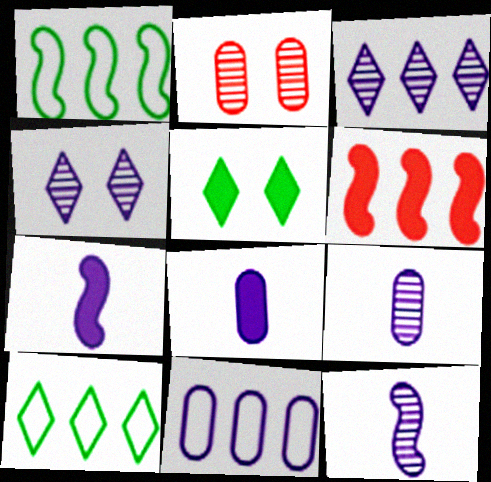[[2, 7, 10], 
[4, 7, 11], 
[5, 6, 8]]